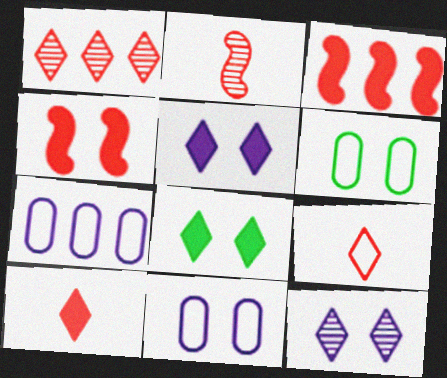[[2, 7, 8], 
[4, 6, 12]]